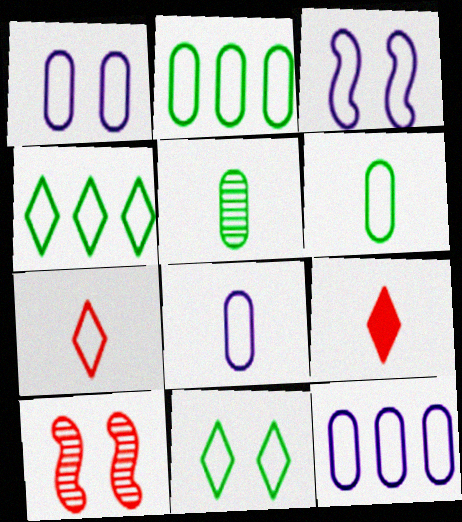[[1, 8, 12], 
[2, 3, 7]]